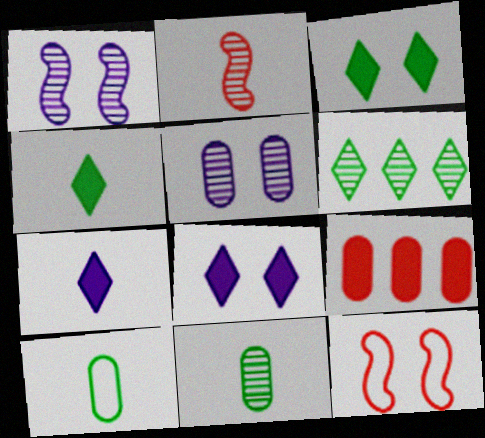[[2, 5, 6], 
[2, 7, 10], 
[3, 5, 12], 
[5, 9, 10]]